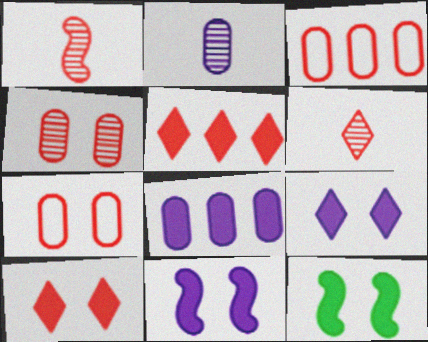[[1, 3, 10], 
[1, 5, 7]]